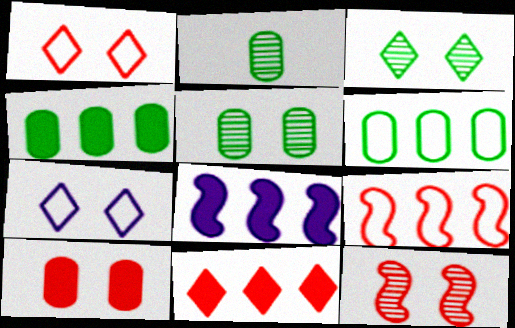[[1, 2, 8], 
[1, 10, 12], 
[4, 8, 11]]